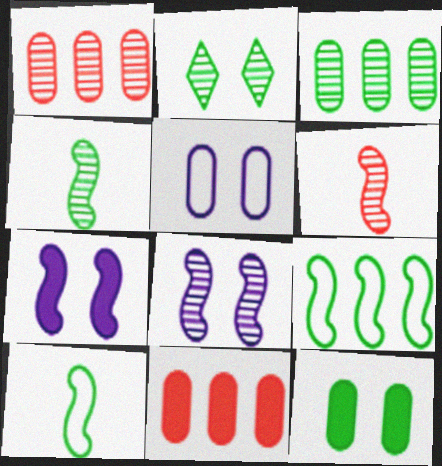[[2, 3, 4], 
[6, 7, 9]]